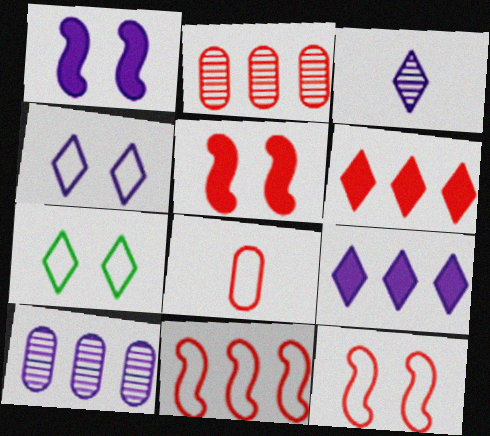[[2, 6, 11], 
[3, 4, 9], 
[3, 6, 7]]